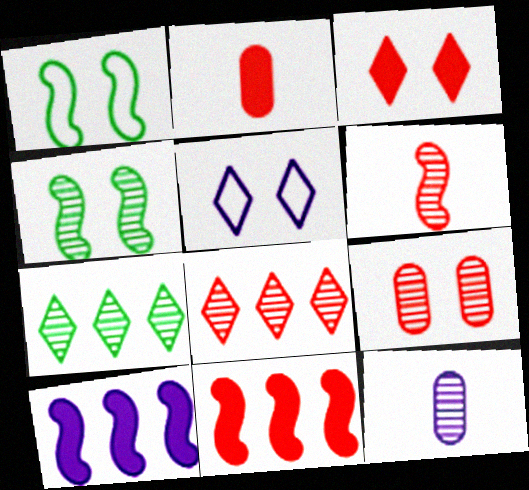[[1, 6, 10], 
[2, 3, 11], 
[4, 8, 12], 
[5, 10, 12], 
[6, 8, 9]]